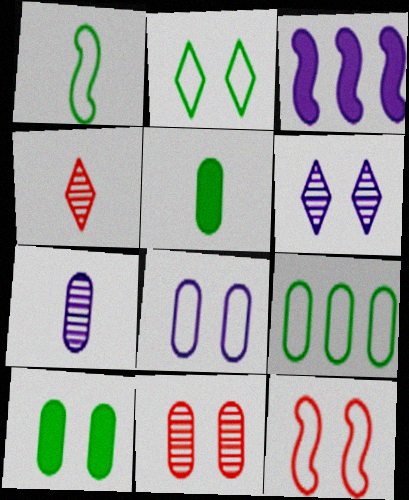[[1, 2, 9], 
[2, 8, 12], 
[6, 10, 12], 
[8, 10, 11]]